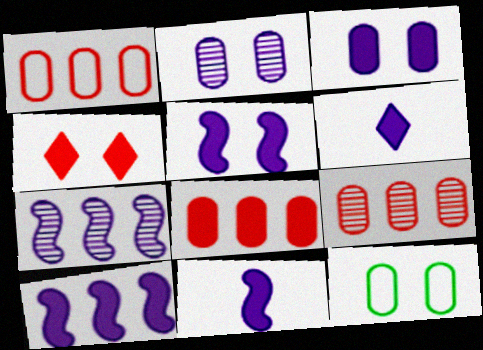[[1, 8, 9], 
[3, 6, 10], 
[5, 10, 11]]